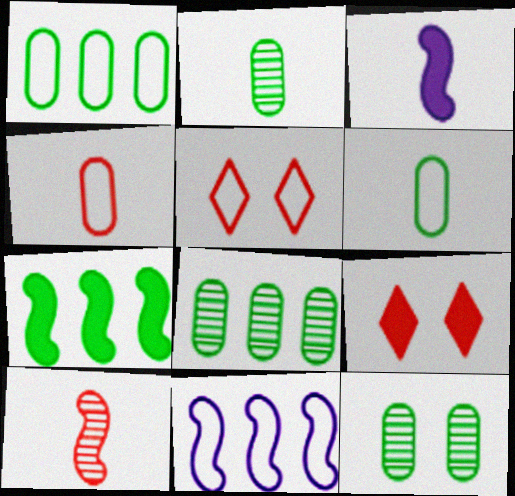[[2, 8, 12], 
[2, 9, 11], 
[3, 5, 8], 
[5, 6, 11]]